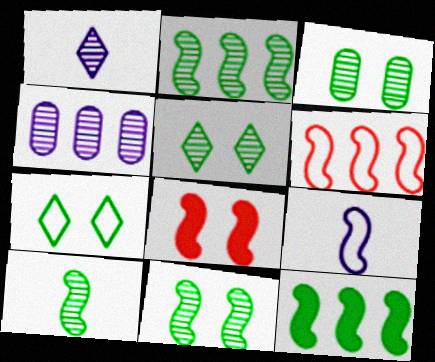[[2, 8, 9], 
[2, 10, 11], 
[3, 5, 11]]